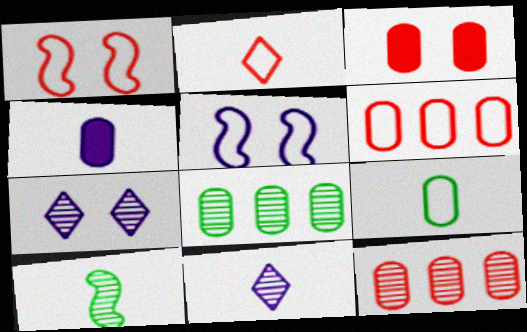[[1, 2, 6], 
[2, 4, 10], 
[7, 10, 12]]